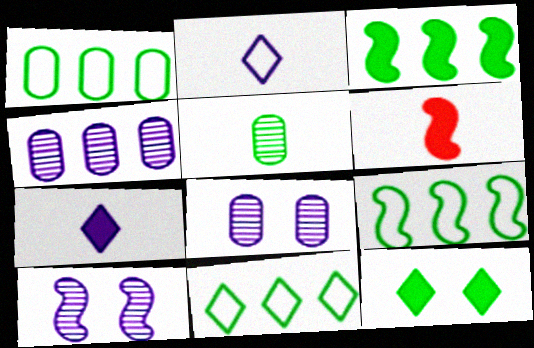[[1, 9, 11], 
[2, 5, 6], 
[5, 9, 12], 
[6, 8, 11], 
[6, 9, 10]]